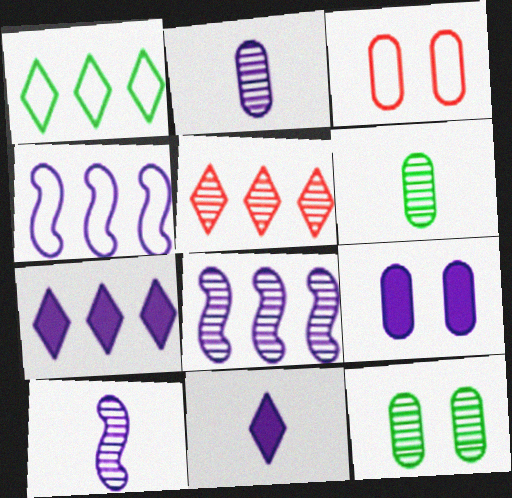[[1, 5, 7], 
[3, 9, 12], 
[5, 10, 12]]